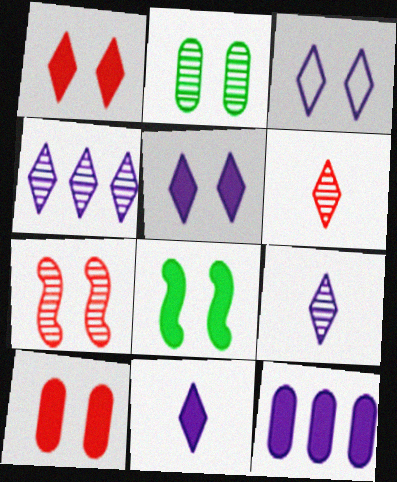[[3, 4, 11], 
[5, 8, 10]]